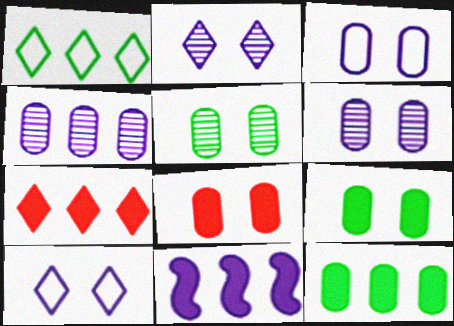[[3, 5, 8], 
[7, 11, 12]]